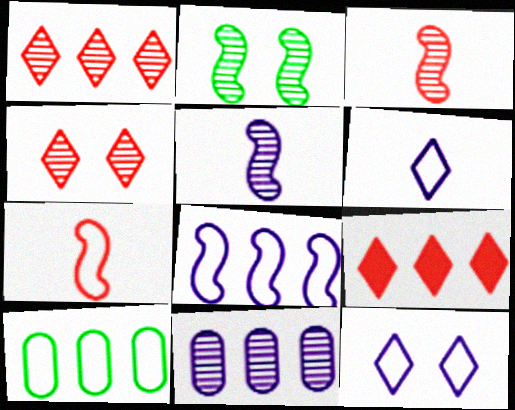[[7, 10, 12]]